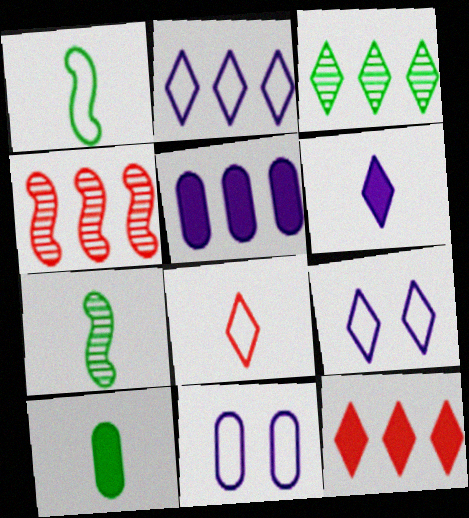[[2, 3, 12], 
[4, 9, 10], 
[7, 11, 12]]